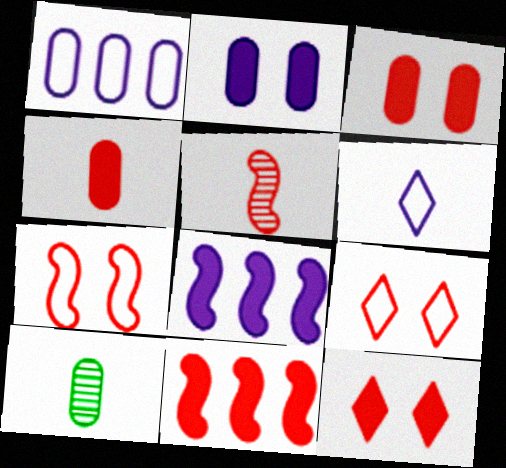[[1, 3, 10], 
[4, 11, 12], 
[5, 7, 11], 
[8, 9, 10]]